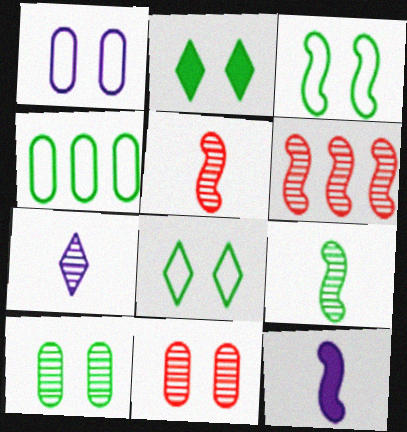[[2, 3, 10], 
[2, 4, 9], 
[3, 6, 12], 
[6, 7, 10]]